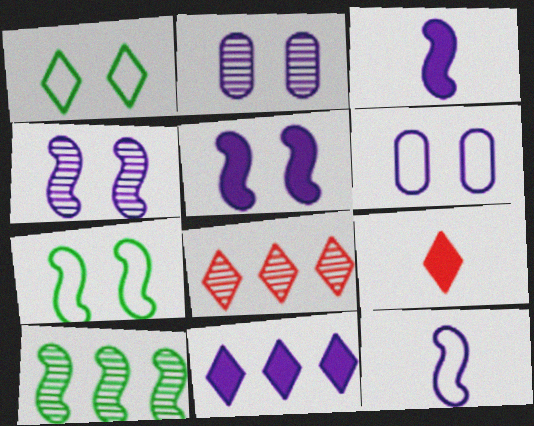[[2, 11, 12], 
[6, 9, 10]]